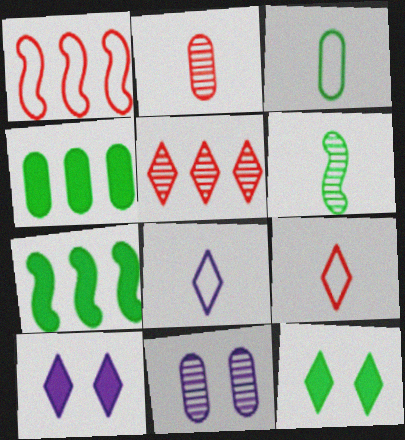[[5, 6, 11], 
[5, 8, 12], 
[7, 9, 11]]